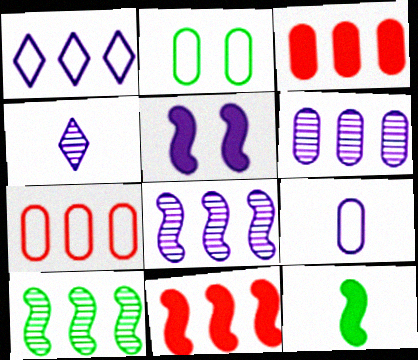[[1, 3, 10], 
[2, 4, 11], 
[2, 7, 9], 
[5, 11, 12]]